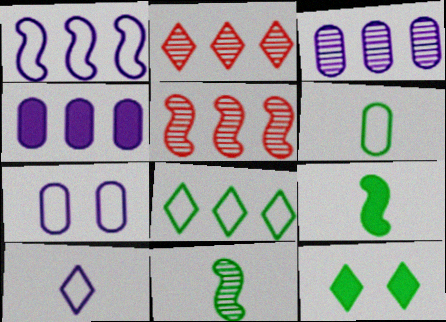[[1, 7, 10], 
[2, 7, 9], 
[2, 10, 12], 
[4, 5, 8]]